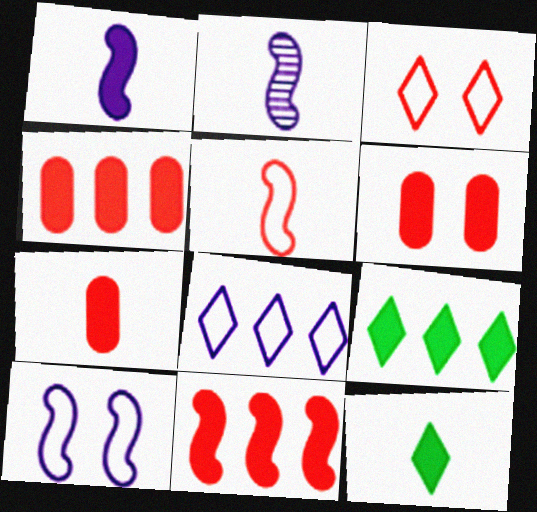[[1, 6, 9], 
[1, 7, 12], 
[4, 6, 7]]